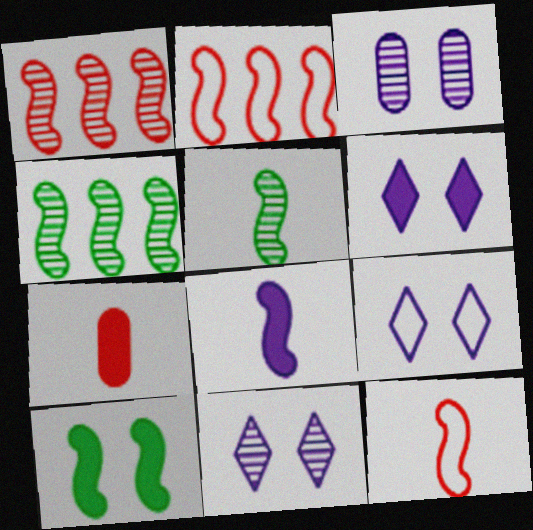[[4, 7, 9], 
[5, 8, 12], 
[6, 9, 11]]